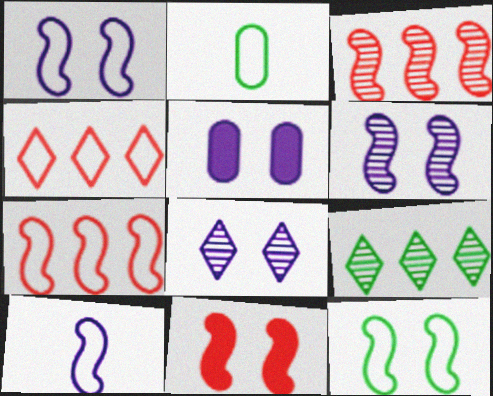[[1, 2, 4], 
[1, 5, 8], 
[6, 11, 12], 
[7, 10, 12]]